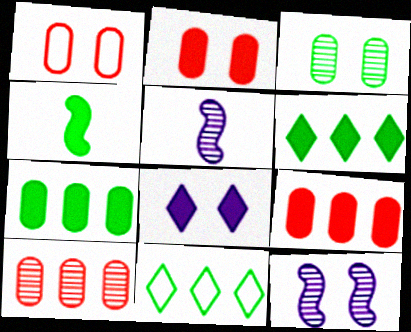[[1, 5, 6], 
[2, 5, 11], 
[3, 4, 11], 
[4, 8, 9]]